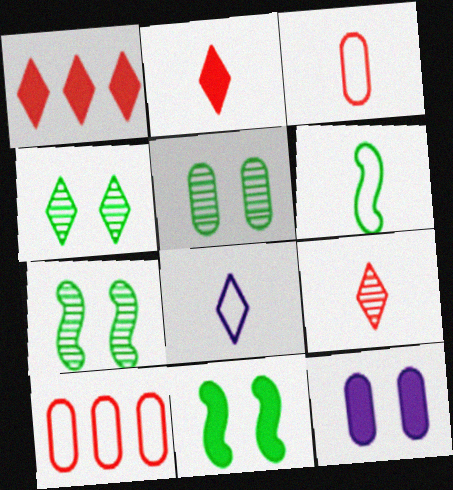[[1, 4, 8], 
[3, 6, 8], 
[4, 5, 7]]